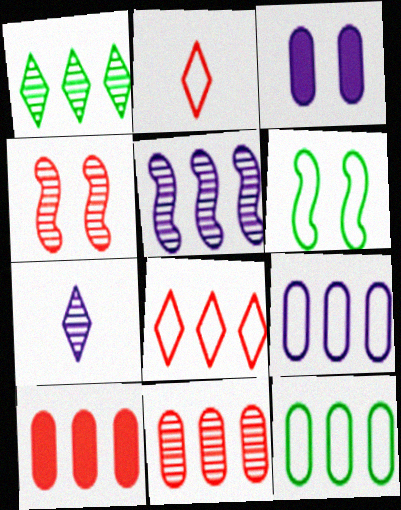[[1, 5, 11], 
[2, 4, 10], 
[2, 6, 9], 
[6, 7, 10]]